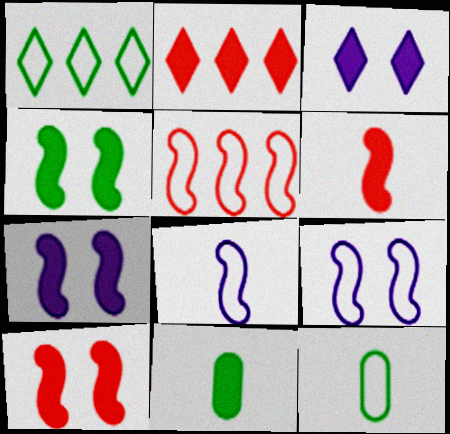[[2, 7, 11], 
[4, 7, 10]]